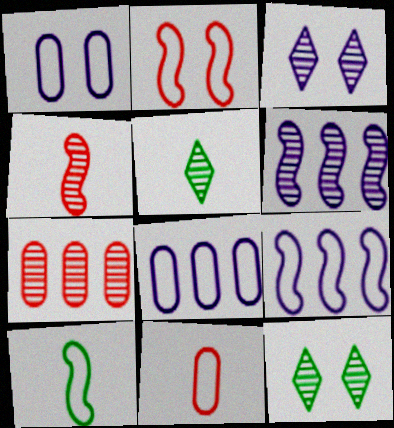[[2, 9, 10]]